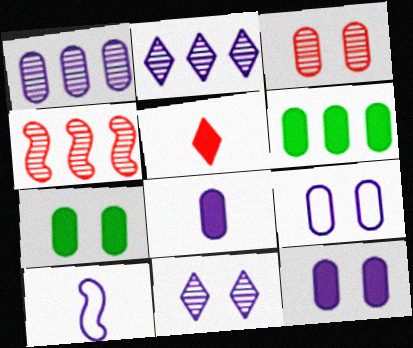[[1, 8, 9], 
[2, 10, 12], 
[3, 7, 9]]